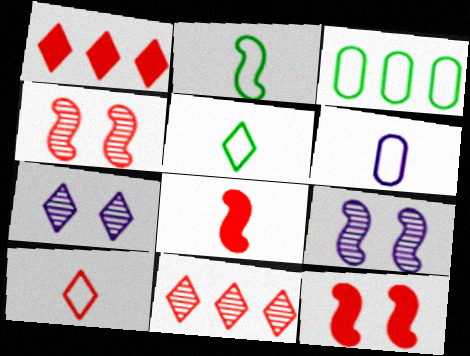[[1, 5, 7], 
[2, 6, 10], 
[3, 7, 8]]